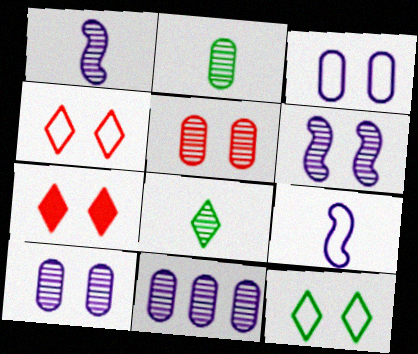[[2, 5, 11]]